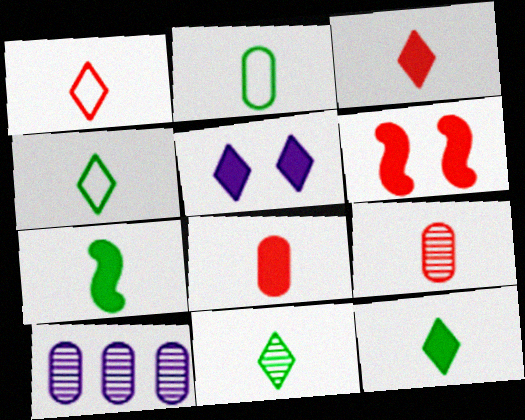[[2, 7, 11], 
[4, 6, 10], 
[4, 11, 12]]